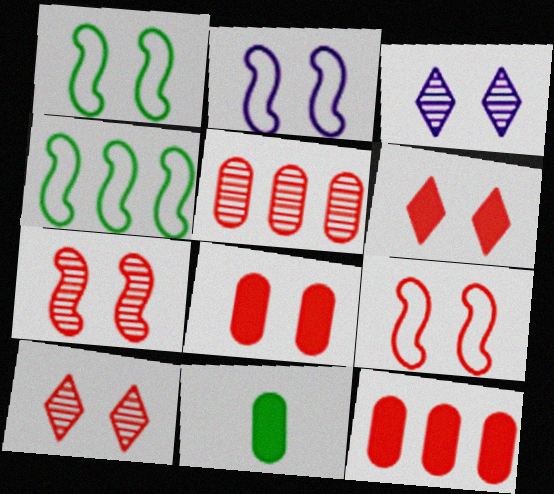[[1, 2, 9], 
[1, 3, 8], 
[8, 9, 10]]